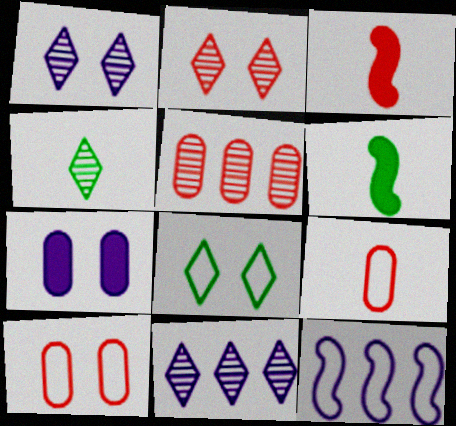[[2, 4, 11], 
[6, 10, 11], 
[8, 9, 12]]